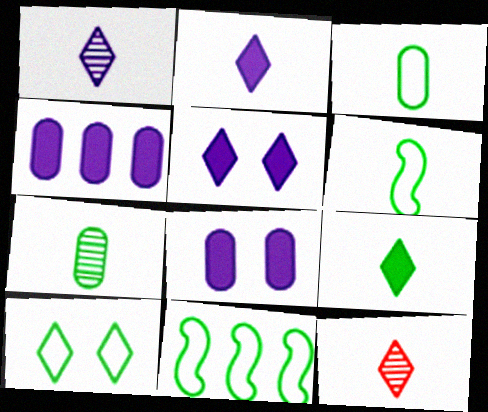[[3, 10, 11], 
[6, 7, 9], 
[8, 11, 12]]